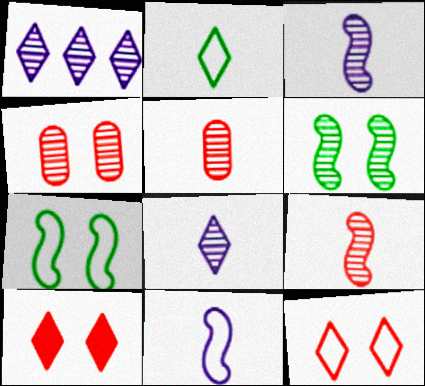[[1, 2, 10], 
[1, 5, 6]]